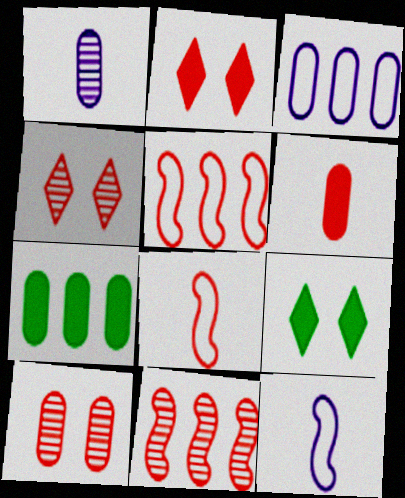[[1, 5, 9], 
[4, 5, 6], 
[4, 7, 12]]